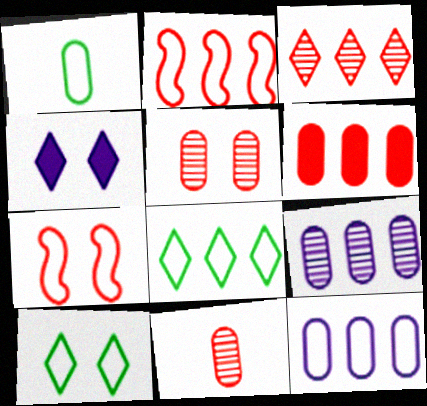[[2, 3, 6], 
[2, 8, 12]]